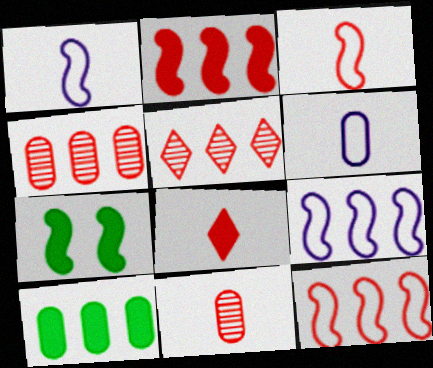[[3, 8, 11], 
[5, 6, 7], 
[5, 9, 10]]